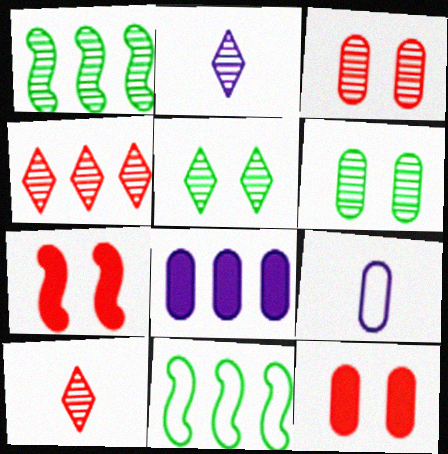[[1, 2, 3], 
[2, 4, 5], 
[2, 11, 12], 
[4, 8, 11]]